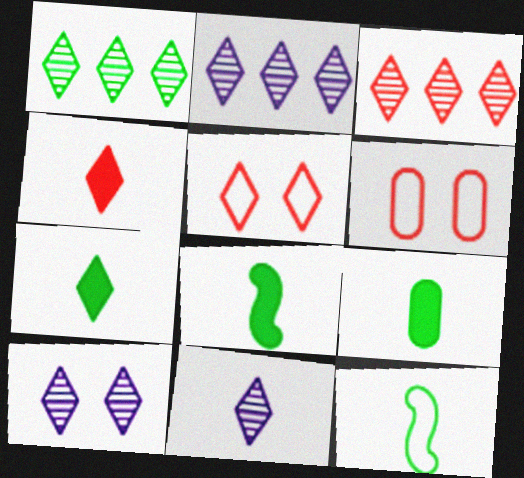[[1, 2, 3], 
[2, 5, 7], 
[2, 6, 8], 
[2, 10, 11], 
[3, 4, 5], 
[7, 8, 9]]